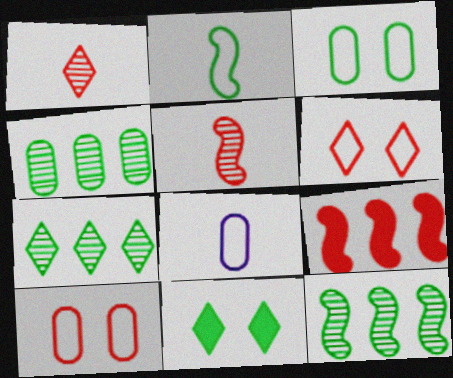[[1, 9, 10], 
[2, 4, 11], 
[4, 7, 12]]